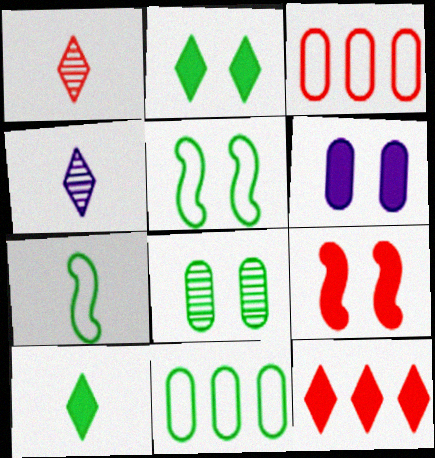[[1, 3, 9], 
[2, 5, 8], 
[2, 6, 9], 
[4, 9, 11]]